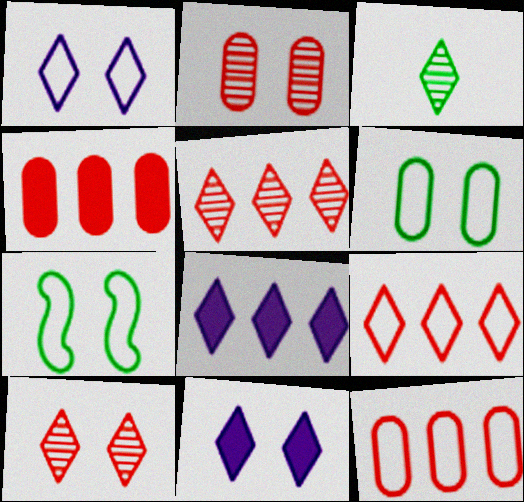[[2, 7, 11], 
[3, 9, 11]]